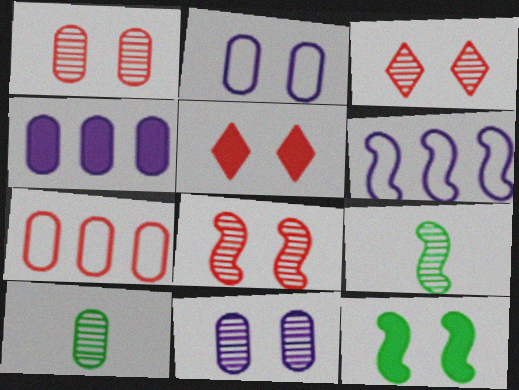[[1, 3, 8], 
[2, 3, 12], 
[5, 6, 10]]